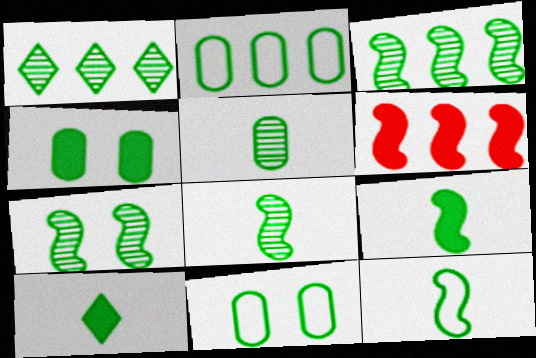[[1, 4, 12], 
[1, 5, 7], 
[1, 9, 11], 
[2, 4, 5], 
[2, 7, 10], 
[3, 7, 8], 
[3, 10, 11], 
[5, 10, 12], 
[8, 9, 12]]